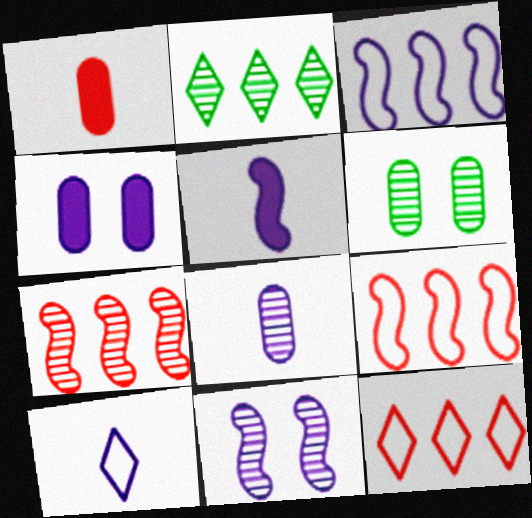[[3, 5, 11], 
[5, 6, 12], 
[5, 8, 10]]